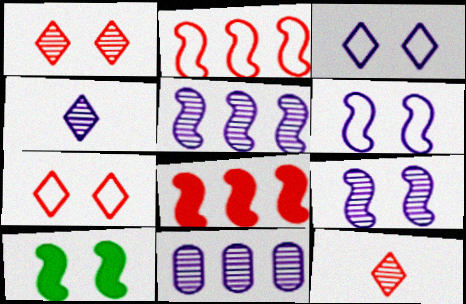[[4, 9, 11]]